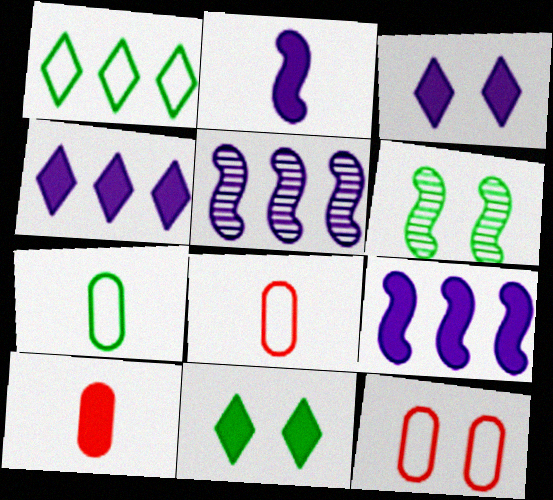[[3, 6, 12], 
[4, 6, 8], 
[5, 8, 11], 
[9, 10, 11]]